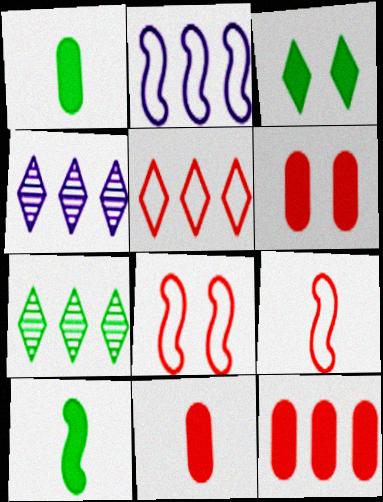[[1, 4, 8], 
[2, 7, 12], 
[6, 11, 12]]